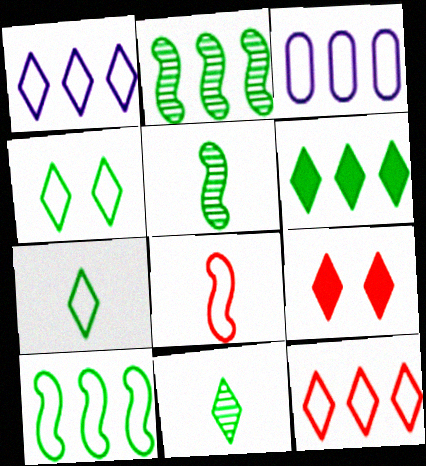[[1, 9, 11], 
[3, 4, 8], 
[3, 5, 9], 
[3, 10, 12], 
[4, 6, 11]]